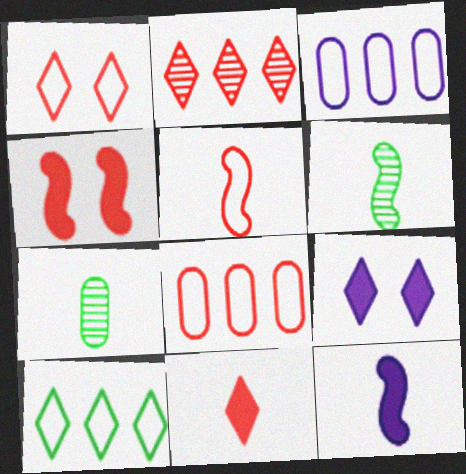[[1, 2, 11], 
[1, 5, 8], 
[5, 6, 12], 
[6, 8, 9]]